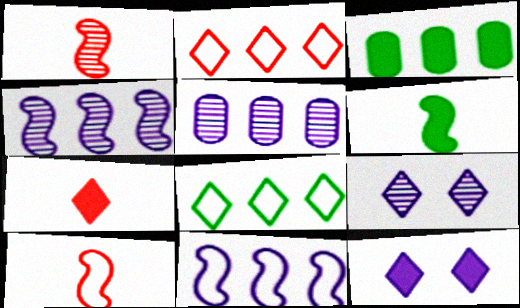[[2, 3, 4], 
[3, 9, 10], 
[7, 8, 9]]